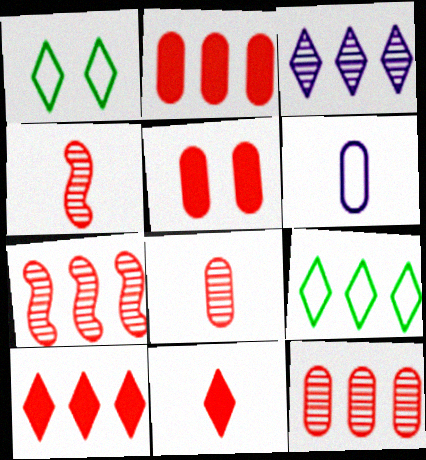[[1, 3, 11], 
[3, 9, 10]]